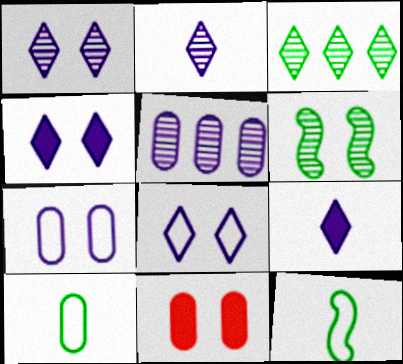[[1, 4, 8], 
[5, 10, 11], 
[6, 8, 11]]